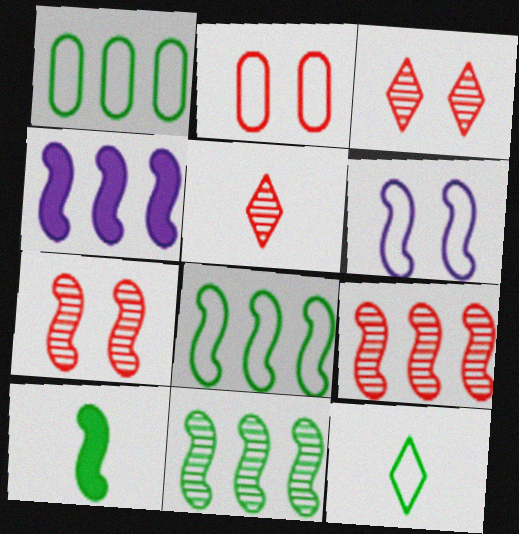[[4, 8, 9], 
[6, 9, 10]]